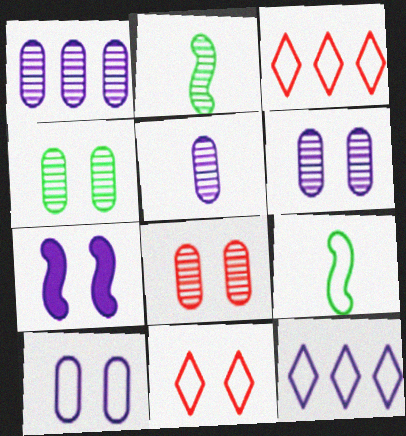[[1, 5, 6], 
[3, 9, 10], 
[4, 6, 8], 
[4, 7, 11], 
[5, 7, 12]]